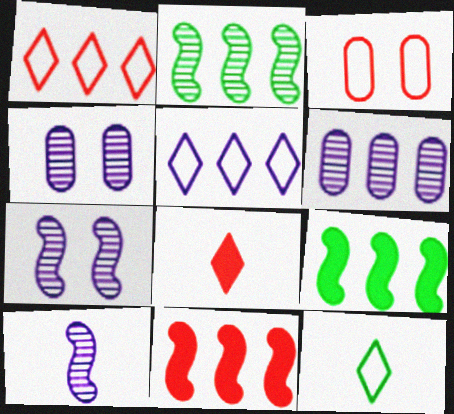[[1, 6, 9], 
[4, 11, 12]]